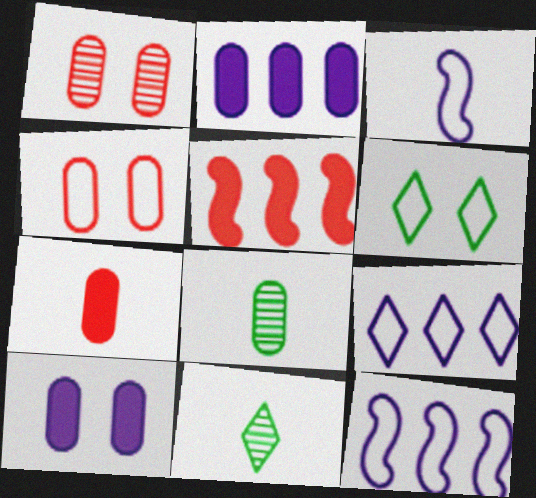[[2, 4, 8], 
[3, 7, 11]]